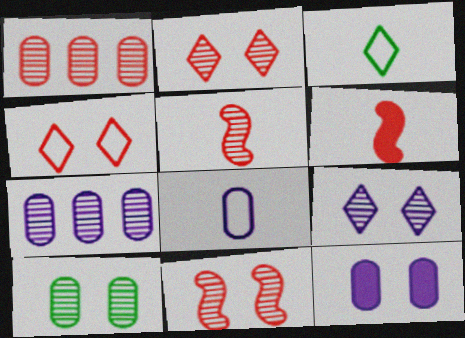[[1, 2, 5], 
[1, 4, 6], 
[7, 8, 12], 
[9, 10, 11]]